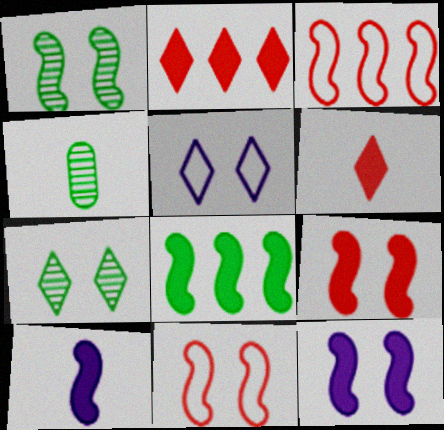[[1, 3, 10], 
[1, 11, 12], 
[8, 9, 10]]